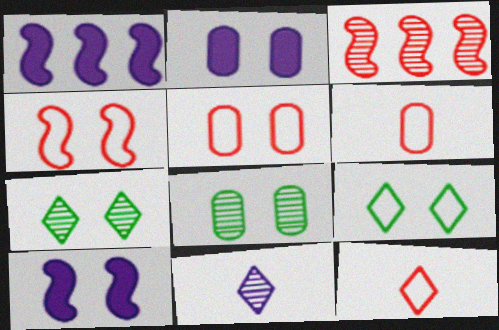[[1, 6, 7], 
[1, 8, 12], 
[2, 4, 7], 
[2, 5, 8], 
[3, 8, 11], 
[5, 7, 10]]